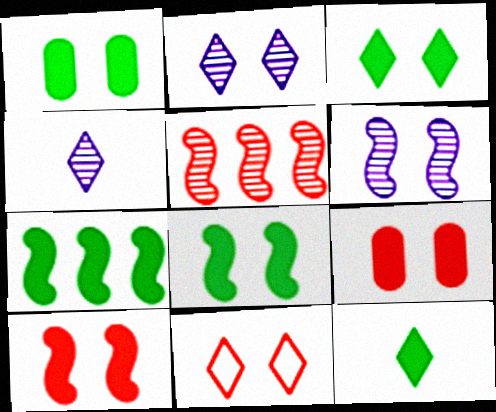[[1, 3, 8], 
[1, 6, 11], 
[1, 7, 12], 
[2, 3, 11]]